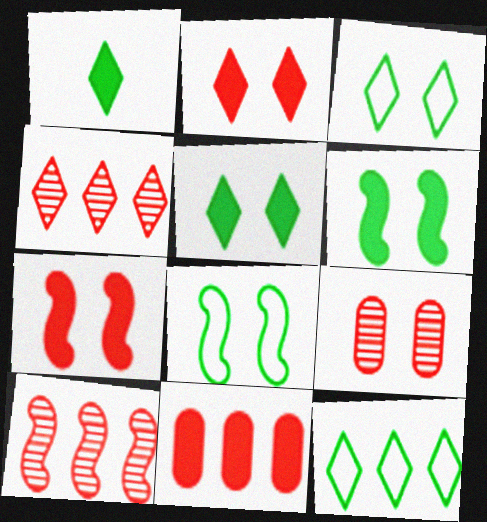[]